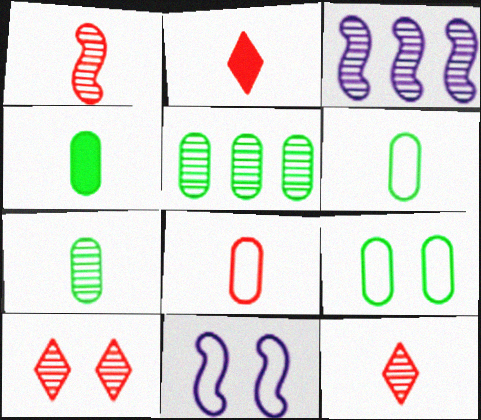[[1, 2, 8], 
[2, 3, 9], 
[2, 5, 11], 
[3, 7, 10], 
[4, 5, 9], 
[4, 6, 7]]